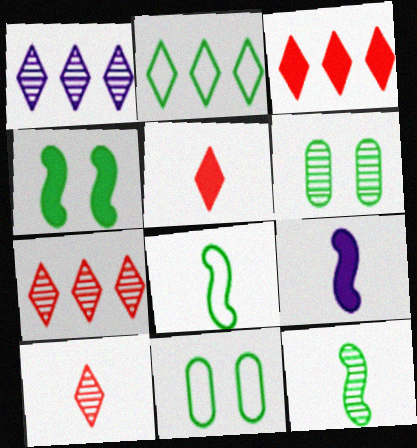[[1, 2, 3], 
[2, 8, 11], 
[7, 9, 11]]